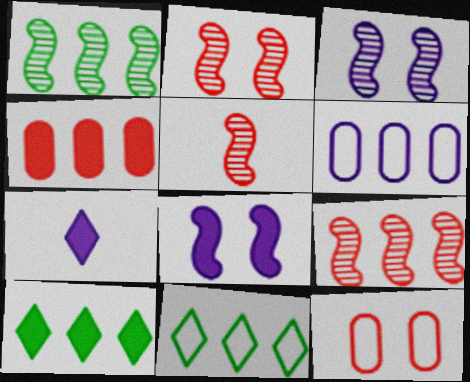[[1, 3, 5], 
[1, 7, 12], 
[2, 5, 9], 
[3, 6, 7], 
[6, 9, 10]]